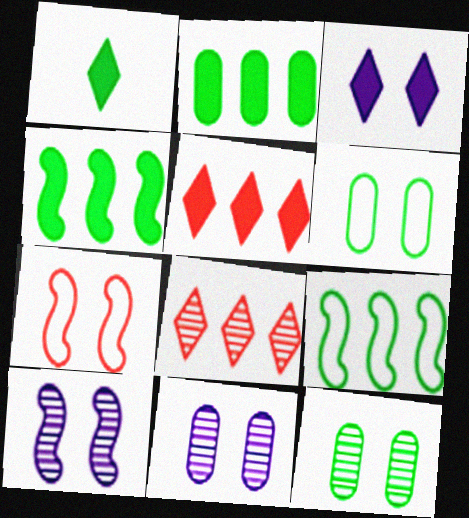[[1, 3, 5], 
[1, 9, 12], 
[3, 7, 12]]